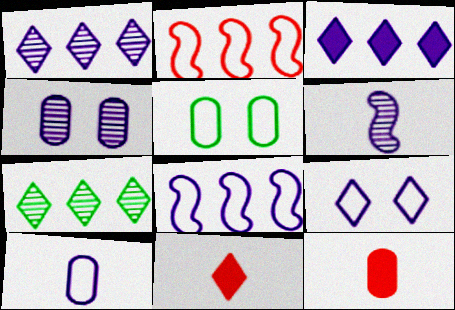[[1, 4, 6], 
[7, 9, 11], 
[8, 9, 10]]